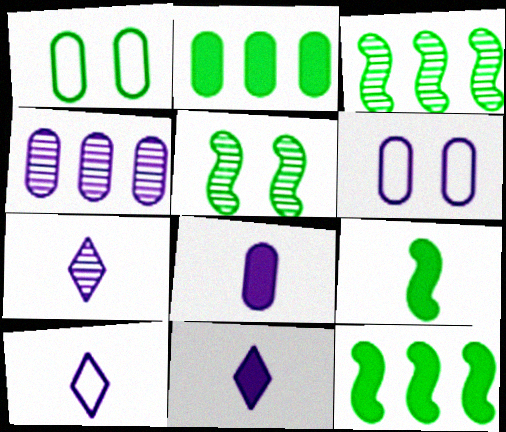[[4, 6, 8], 
[7, 10, 11]]